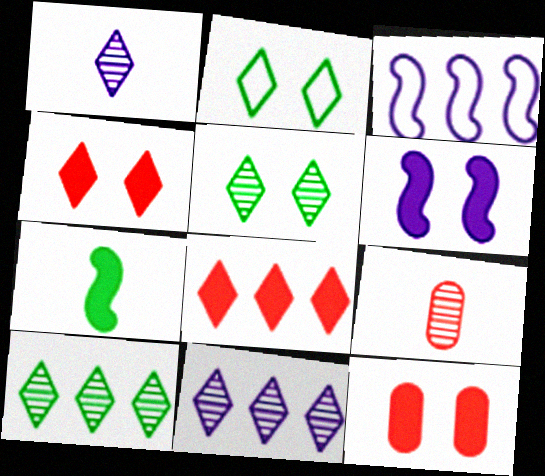[[1, 2, 8]]